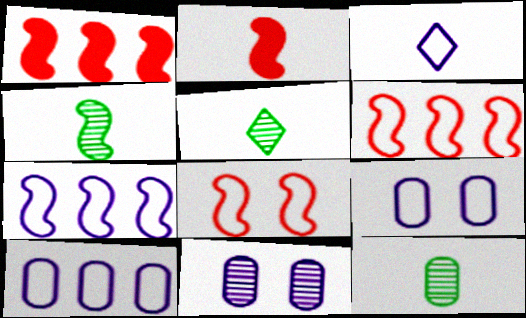[[1, 5, 9], 
[2, 3, 12], 
[3, 7, 9], 
[4, 5, 12]]